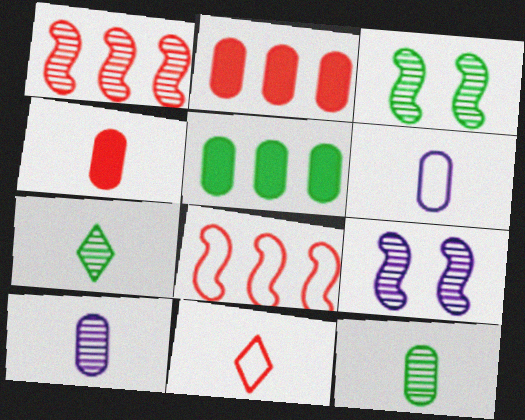[[4, 6, 12], 
[5, 9, 11]]